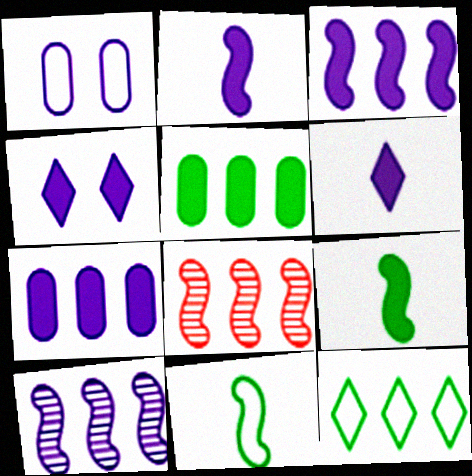[[1, 6, 10], 
[2, 4, 7], 
[7, 8, 12]]